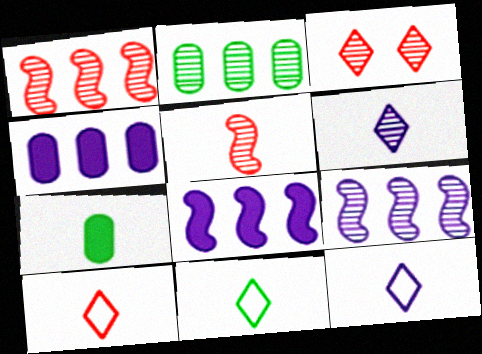[[5, 7, 12], 
[10, 11, 12]]